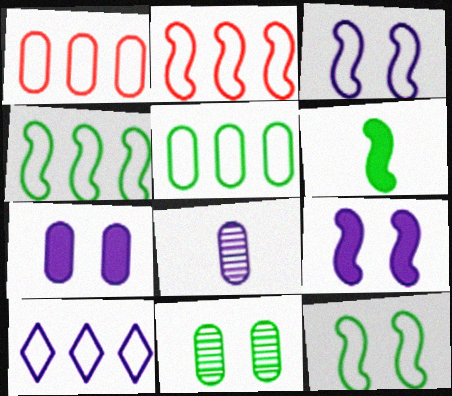[[1, 4, 10], 
[2, 5, 10], 
[8, 9, 10]]